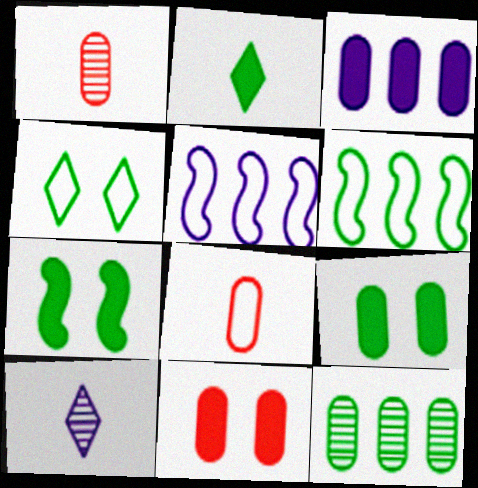[[4, 5, 8], 
[6, 10, 11]]